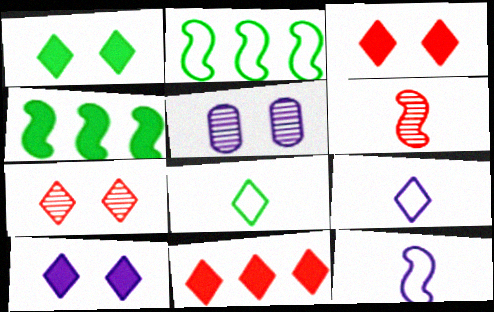[[1, 3, 10]]